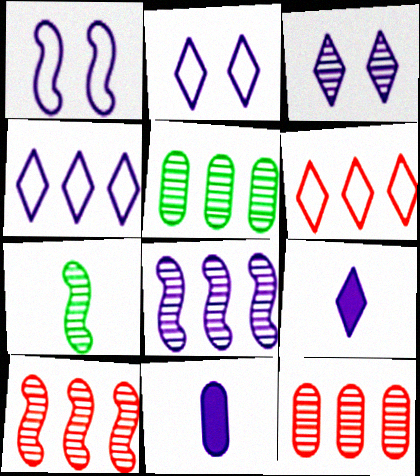[[2, 8, 11], 
[3, 4, 9], 
[3, 7, 12]]